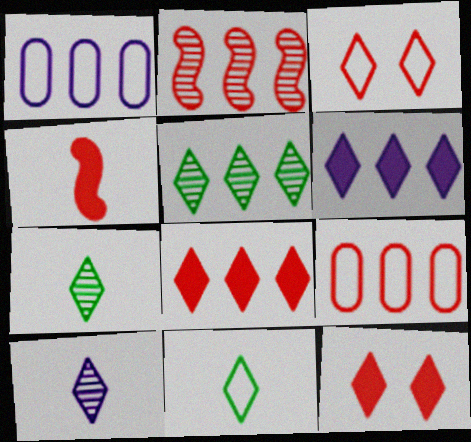[[2, 8, 9], 
[3, 6, 7]]